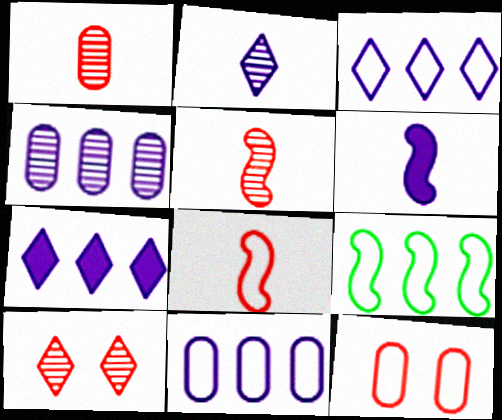[]